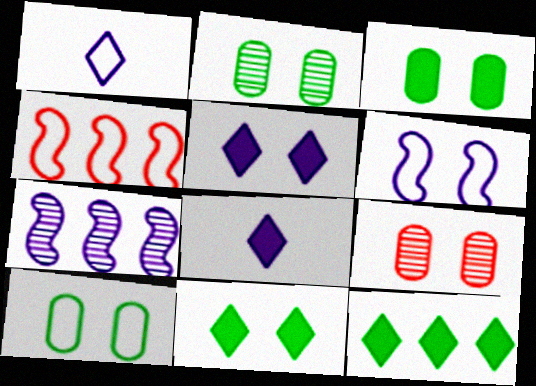[[1, 4, 10], 
[2, 3, 10], 
[2, 4, 8], 
[6, 9, 11]]